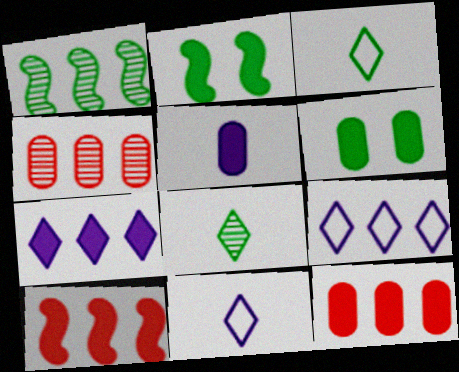[[1, 3, 6], 
[1, 9, 12], 
[2, 4, 11], 
[5, 6, 12]]